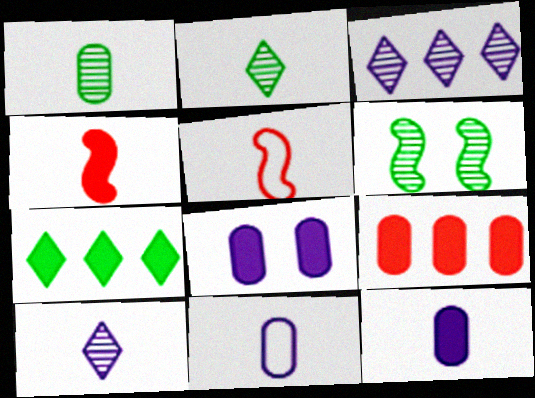[[2, 4, 11], 
[2, 5, 12], 
[4, 7, 8]]